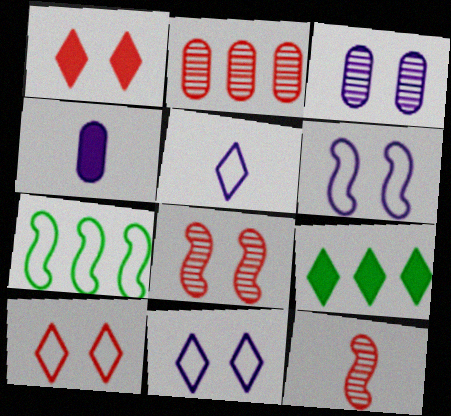[]